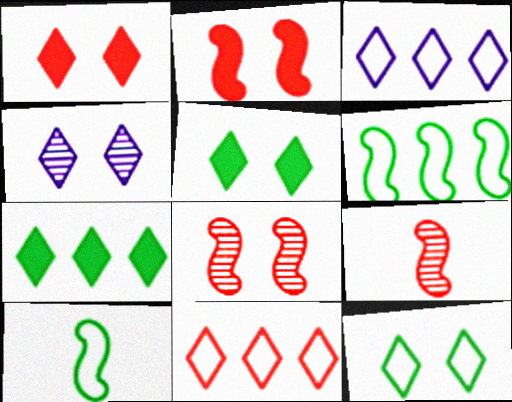[[1, 4, 12]]